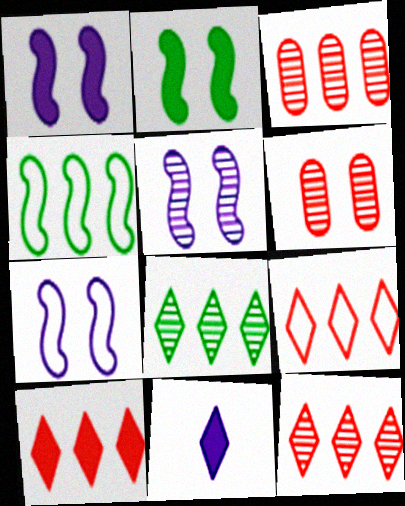[[1, 5, 7], 
[4, 6, 11], 
[9, 10, 12]]